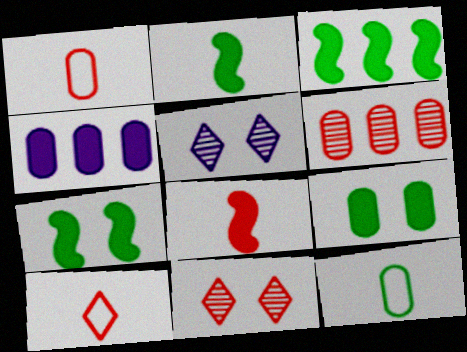[[1, 3, 5], 
[2, 3, 7]]